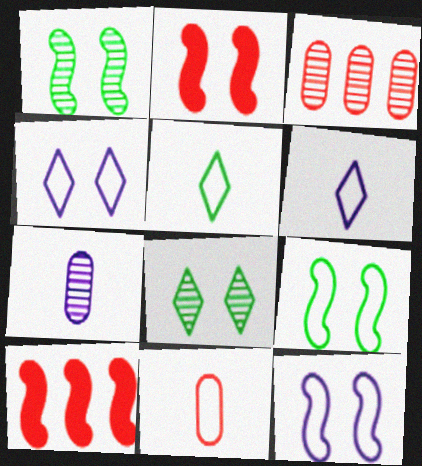[[1, 2, 12]]